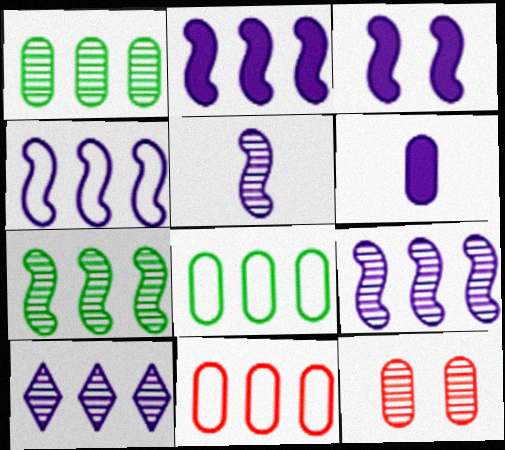[[2, 4, 9], 
[3, 4, 5], 
[6, 8, 12]]